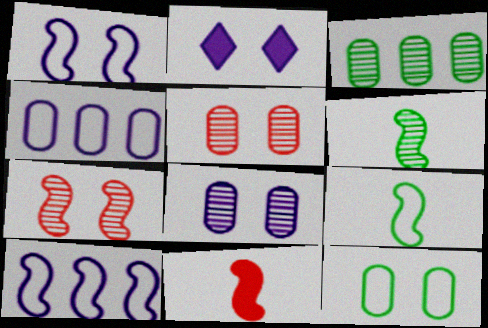[[1, 2, 8], 
[2, 7, 12]]